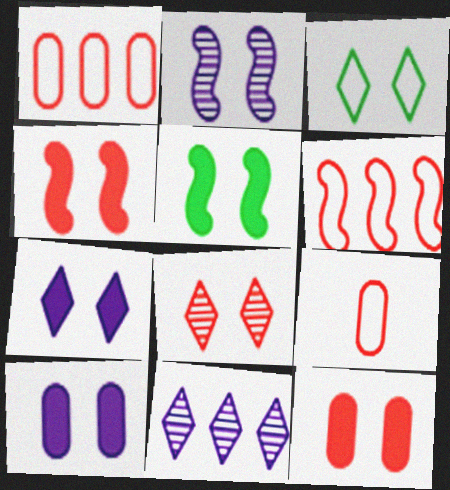[[2, 3, 12], 
[3, 7, 8], 
[5, 7, 12], 
[5, 9, 11]]